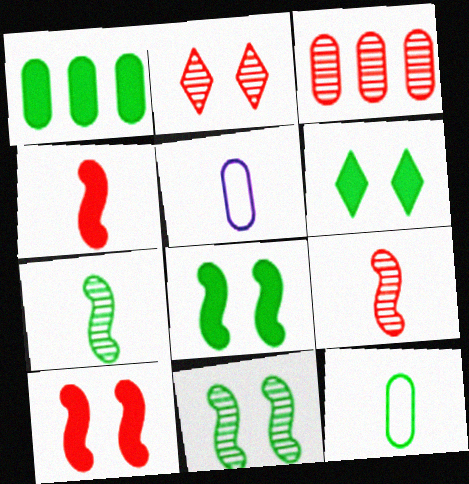[[2, 3, 9]]